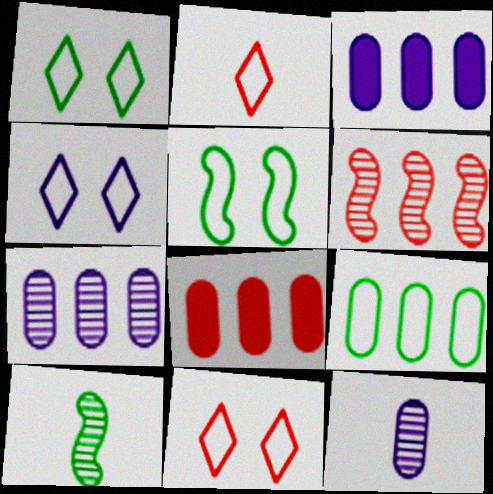[[1, 4, 11], 
[3, 10, 11], 
[4, 8, 10], 
[7, 8, 9]]